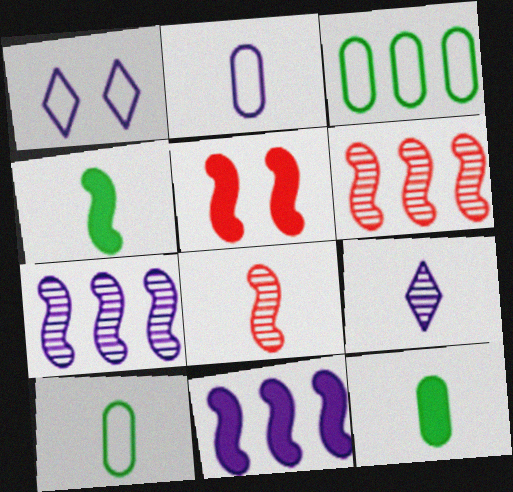[[1, 6, 12], 
[3, 5, 9], 
[4, 5, 11]]